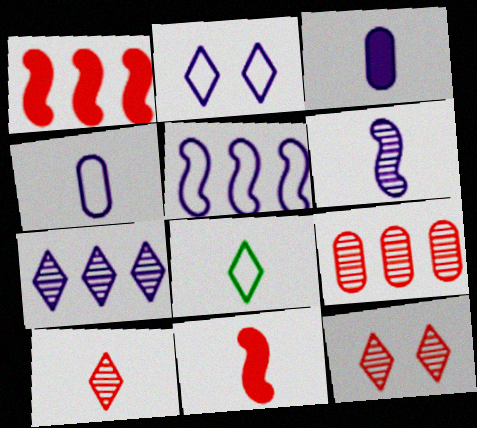[[2, 4, 5]]